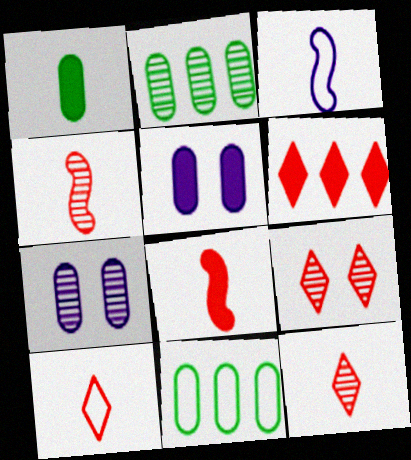[[1, 3, 12], 
[6, 9, 10]]